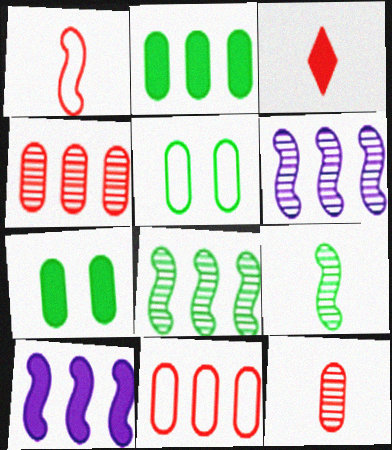[[1, 3, 12], 
[3, 5, 6], 
[3, 7, 10]]